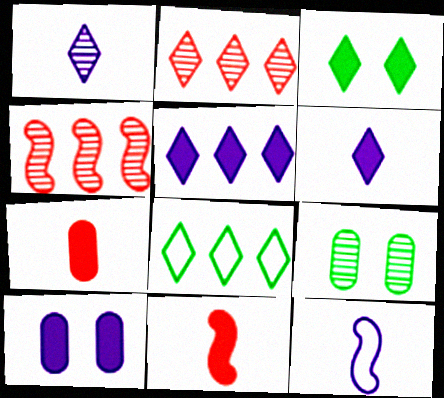[[1, 4, 9], 
[2, 5, 8]]